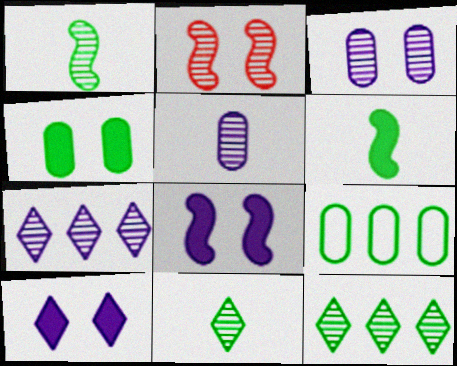[[2, 5, 12]]